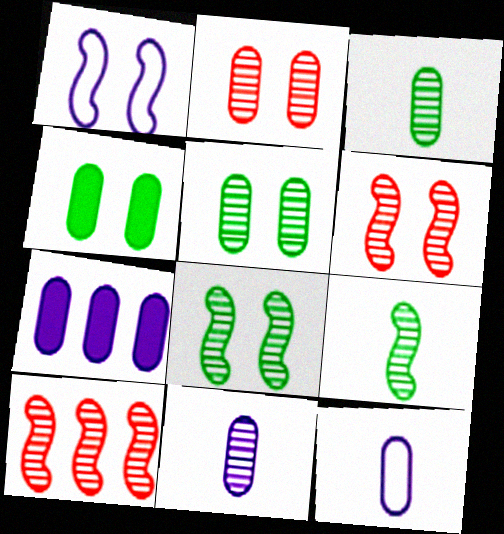[]